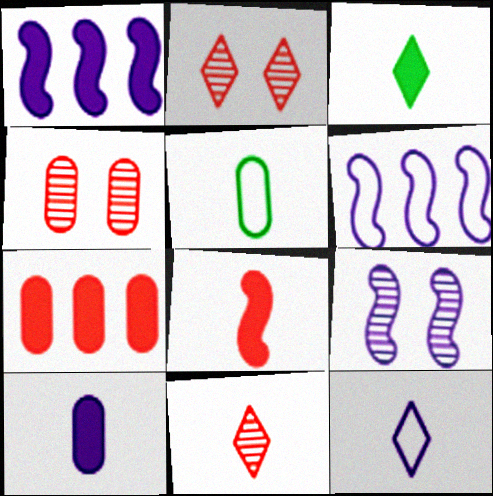[[1, 2, 5], 
[3, 4, 6], 
[3, 8, 10], 
[3, 11, 12]]